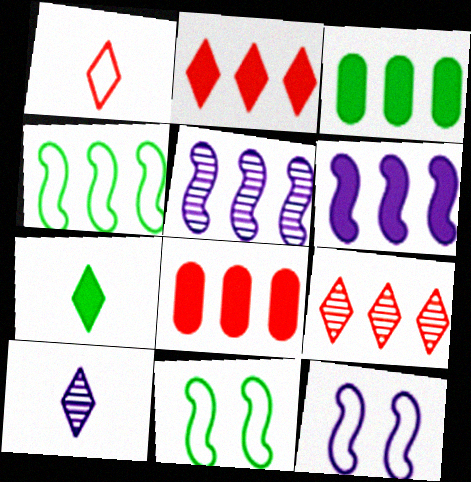[[1, 7, 10], 
[2, 3, 6], 
[8, 10, 11]]